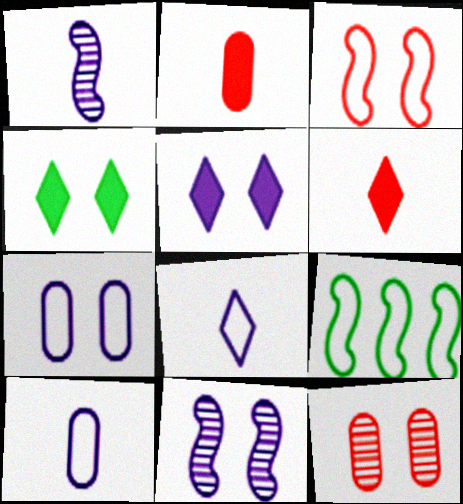[[5, 7, 11]]